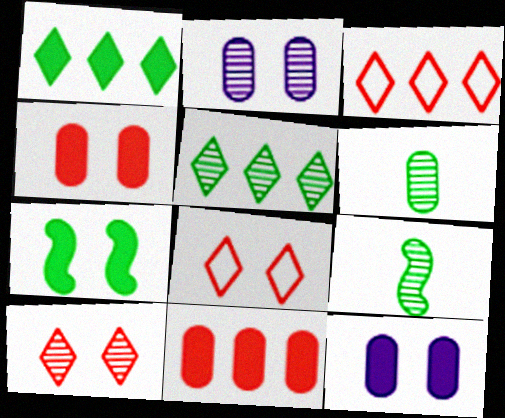[[2, 7, 8], 
[3, 9, 12]]